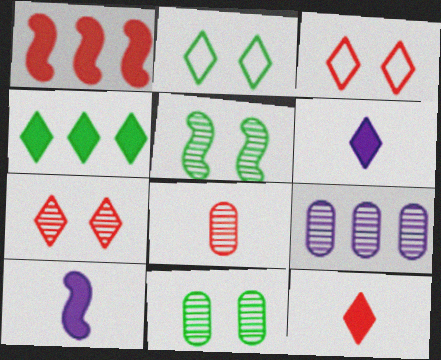[[1, 3, 8], 
[8, 9, 11]]